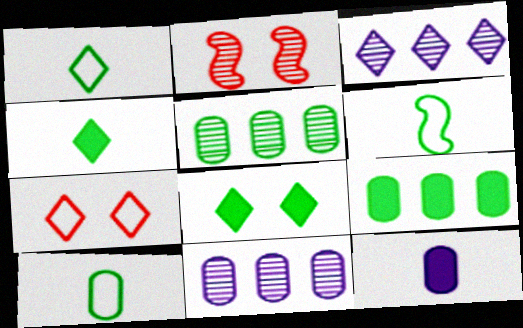[[1, 6, 10], 
[3, 4, 7], 
[5, 6, 8]]